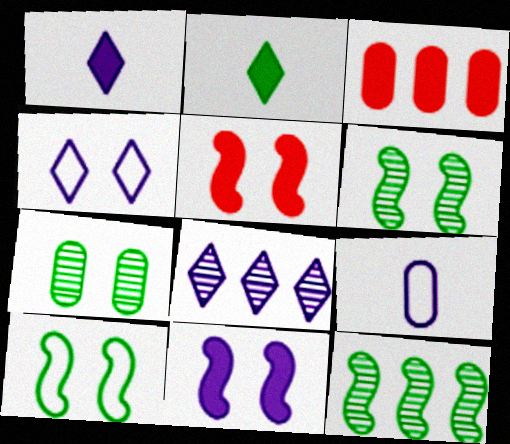[[1, 4, 8], 
[2, 3, 11], 
[3, 7, 9], 
[4, 5, 7], 
[8, 9, 11]]